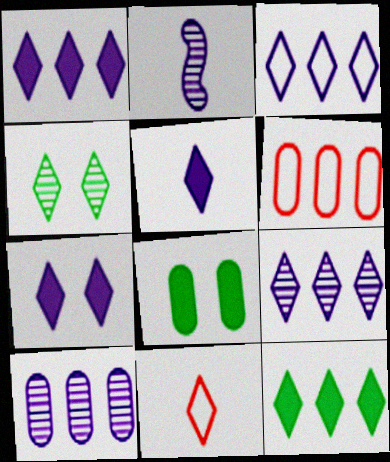[[1, 3, 9], 
[1, 4, 11], 
[1, 5, 7]]